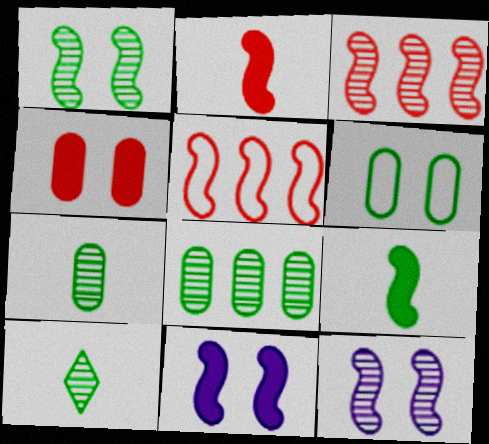[[1, 8, 10], 
[5, 9, 12]]